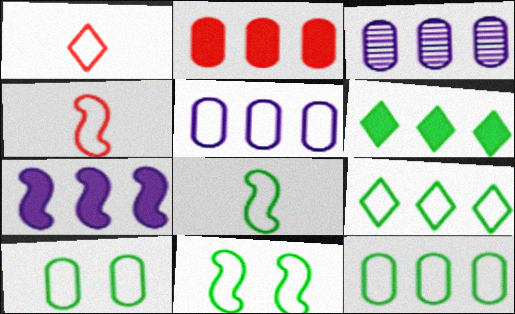[[1, 5, 11], 
[2, 3, 12], 
[2, 6, 7], 
[8, 9, 10]]